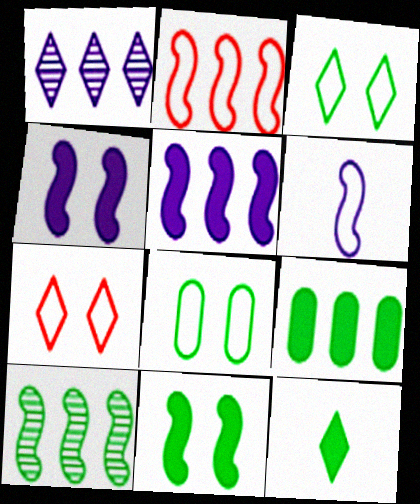[[1, 2, 9], 
[1, 7, 12], 
[2, 5, 10], 
[8, 10, 12], 
[9, 11, 12]]